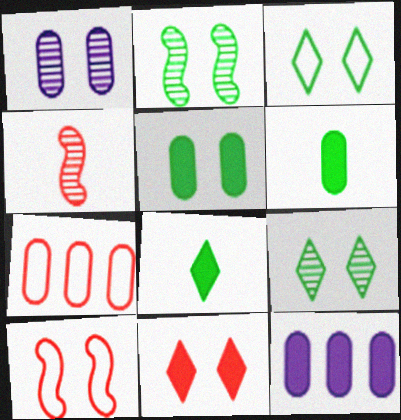[[1, 6, 7], 
[2, 3, 5], 
[3, 4, 12], 
[4, 7, 11]]